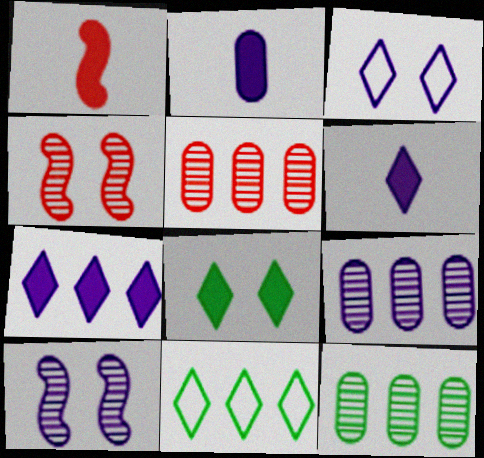[[1, 3, 12], 
[2, 4, 11], 
[5, 9, 12]]